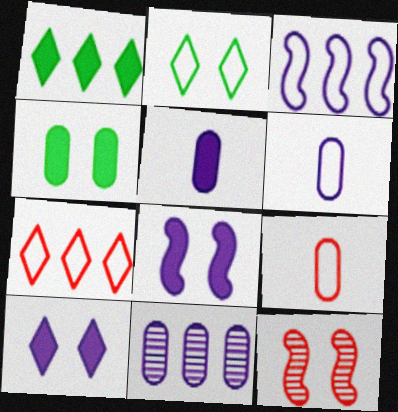[[1, 6, 12], 
[2, 3, 9], 
[4, 9, 11]]